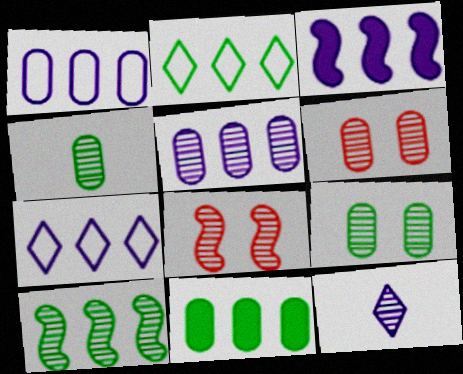[[2, 10, 11], 
[3, 5, 7], 
[4, 5, 6], 
[6, 10, 12]]